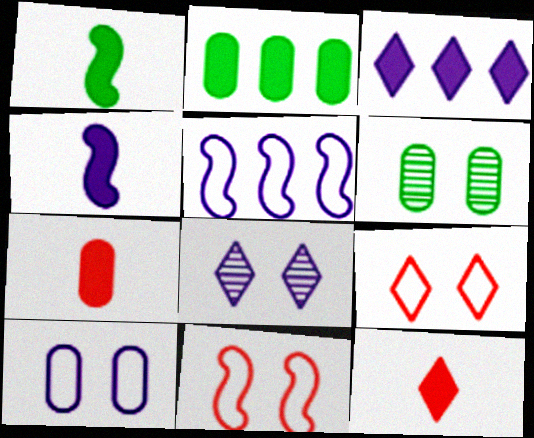[[5, 6, 12]]